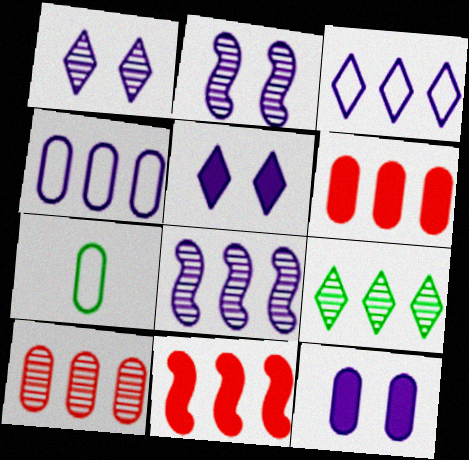[[1, 7, 11], 
[4, 9, 11], 
[7, 10, 12], 
[8, 9, 10]]